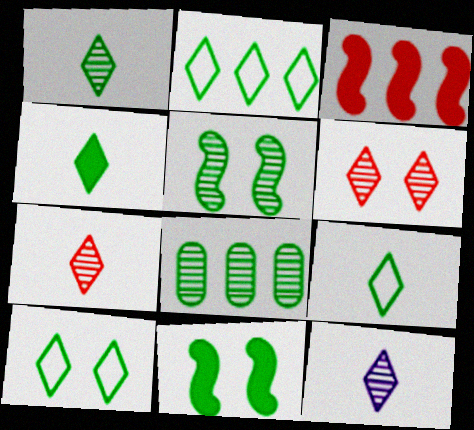[[1, 4, 9], 
[1, 5, 8], 
[1, 7, 12], 
[2, 9, 10], 
[8, 9, 11]]